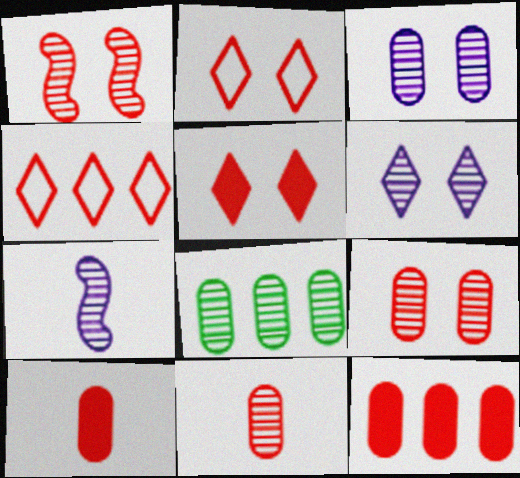[[1, 4, 10], 
[3, 8, 11]]